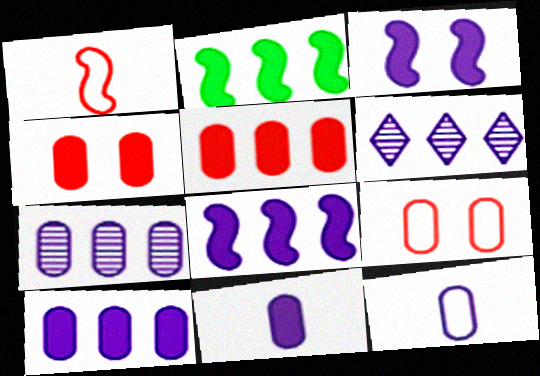[[3, 6, 12]]